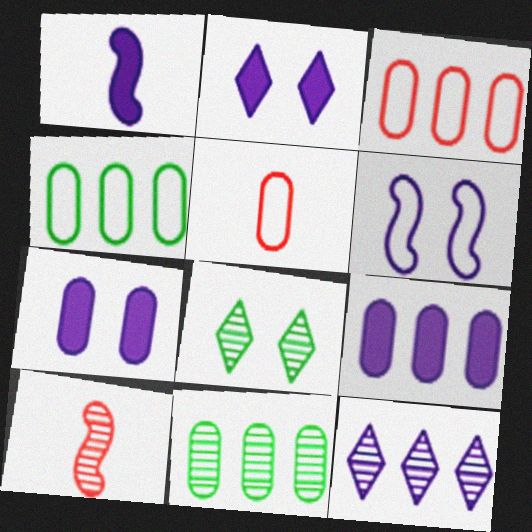[[1, 2, 9], 
[1, 3, 8], 
[2, 4, 10], 
[3, 9, 11], 
[5, 7, 11]]